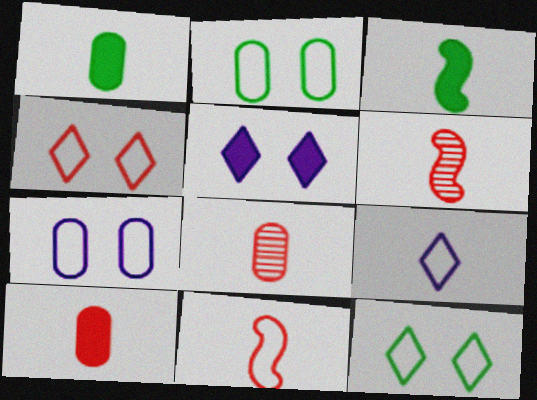[[1, 6, 9], 
[3, 8, 9]]